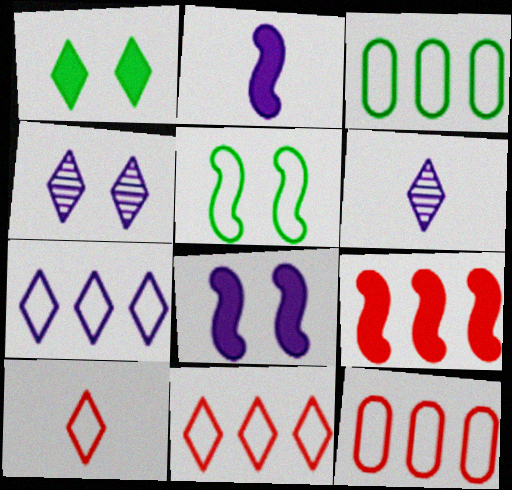[[1, 6, 11]]